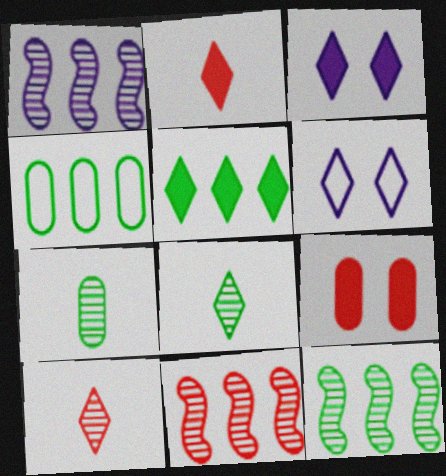[[1, 11, 12], 
[2, 3, 5], 
[4, 5, 12], 
[5, 6, 10]]